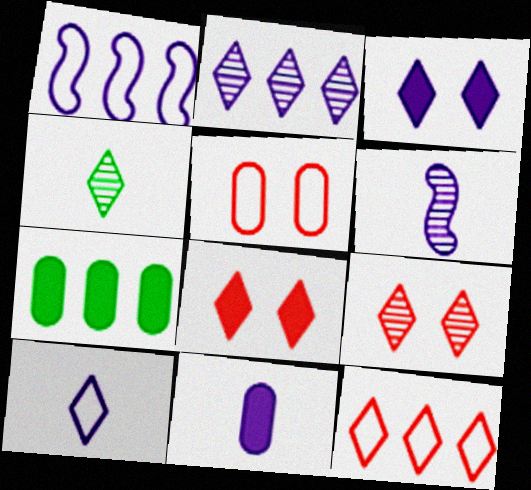[[2, 3, 10], 
[2, 4, 9], 
[3, 4, 12], 
[6, 10, 11]]